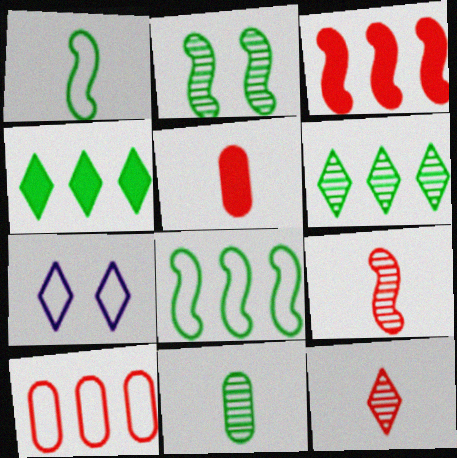[[1, 7, 10], 
[2, 6, 11], 
[3, 7, 11], 
[4, 7, 12]]